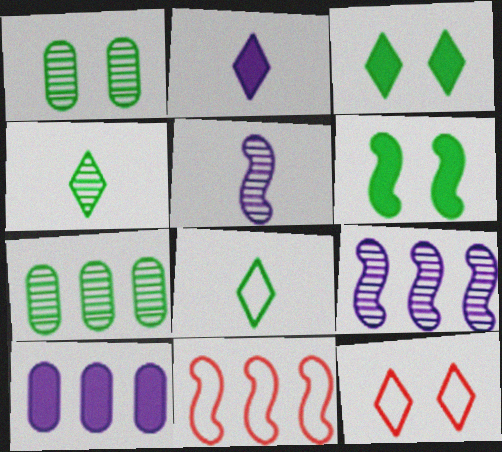[[1, 2, 11], 
[5, 6, 11], 
[6, 7, 8]]